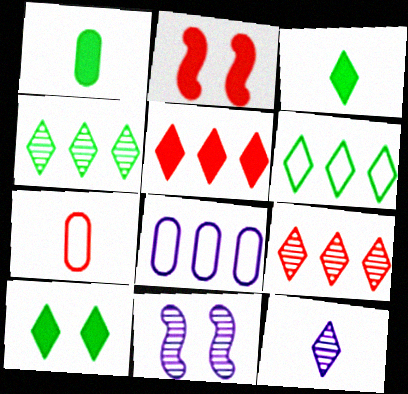[[2, 7, 9]]